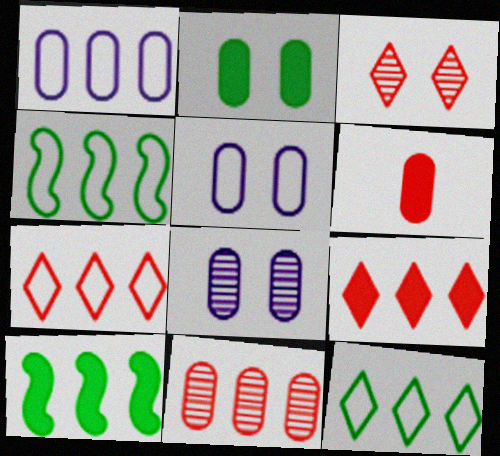[[1, 4, 7]]